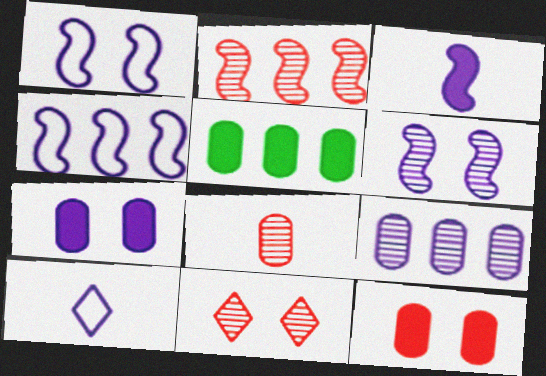[[2, 8, 11], 
[3, 4, 6]]